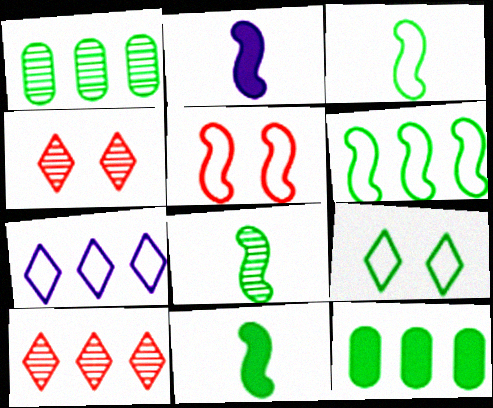[[1, 9, 11], 
[3, 8, 11], 
[8, 9, 12]]